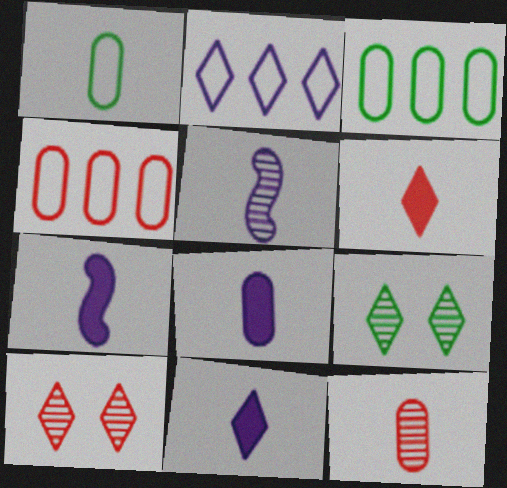[[1, 5, 6], 
[1, 8, 12], 
[2, 6, 9], 
[3, 7, 10], 
[4, 7, 9], 
[7, 8, 11]]